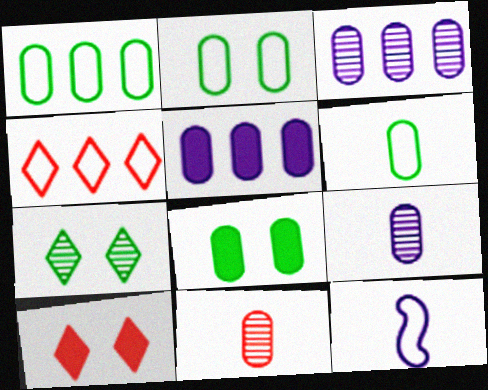[[1, 2, 6], 
[2, 4, 12], 
[2, 5, 11]]